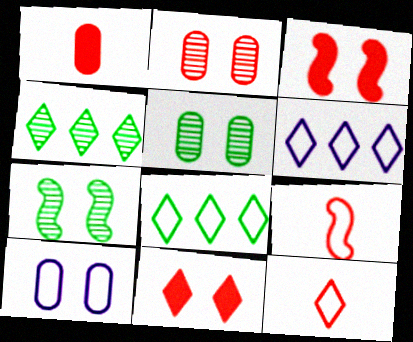[[1, 6, 7], 
[7, 10, 11], 
[8, 9, 10]]